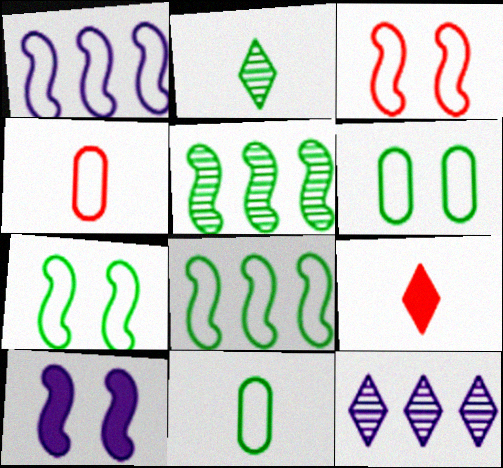[]